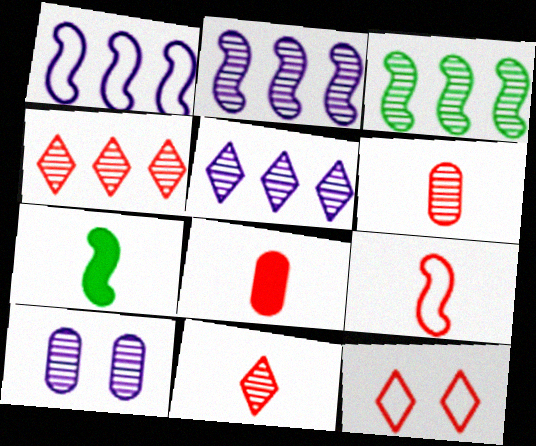[[3, 10, 11], 
[8, 9, 11]]